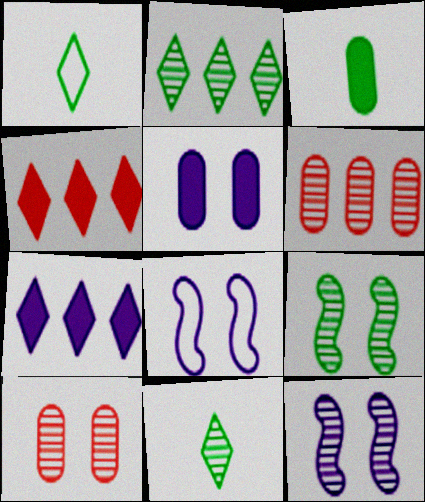[[6, 11, 12]]